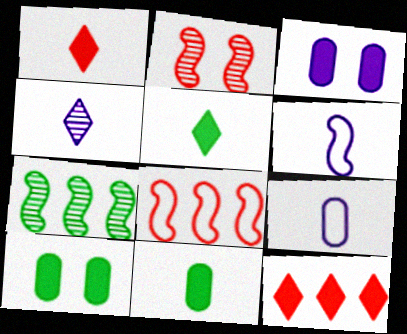[[4, 8, 10]]